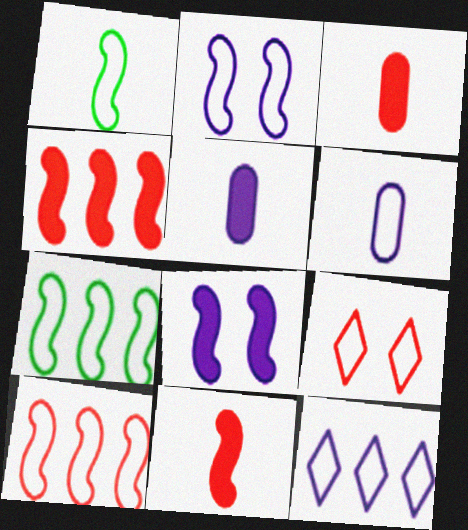[[1, 2, 10], 
[2, 6, 12], 
[6, 7, 9]]